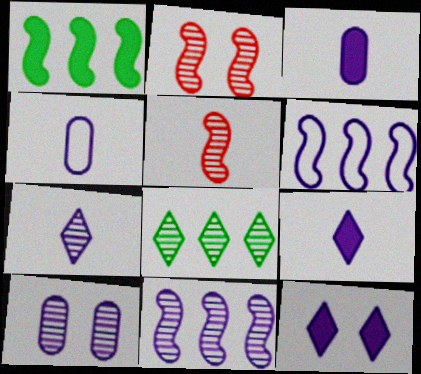[[4, 11, 12], 
[5, 8, 10], 
[6, 9, 10], 
[7, 10, 11]]